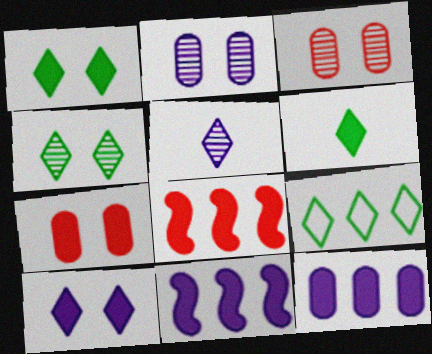[[4, 6, 9], 
[6, 7, 11]]